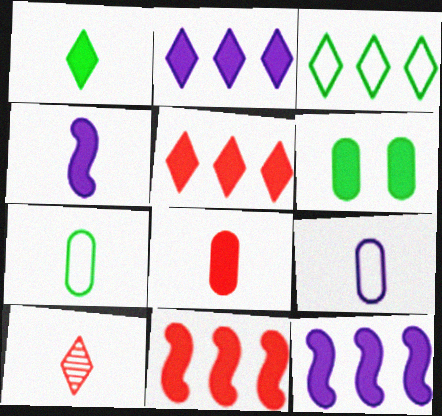[[1, 4, 8], 
[4, 5, 6], 
[4, 7, 10]]